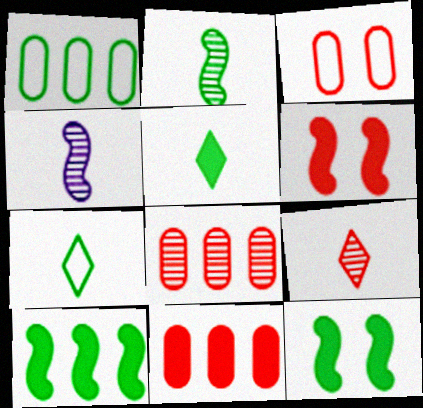[]